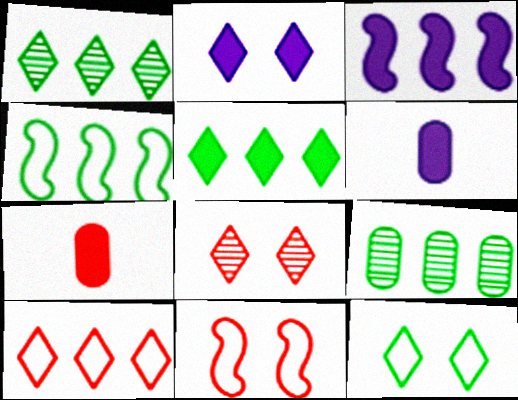[[1, 6, 11], 
[2, 3, 6], 
[2, 8, 12], 
[3, 9, 10], 
[4, 5, 9], 
[4, 6, 8]]